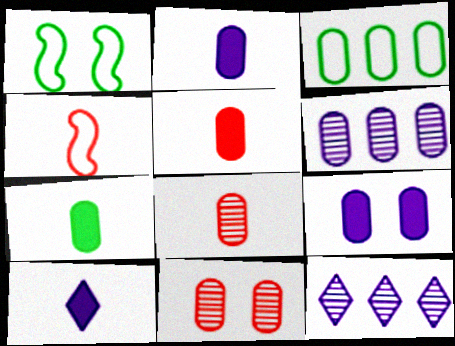[[1, 5, 12], 
[2, 3, 11], 
[2, 5, 7], 
[3, 8, 9]]